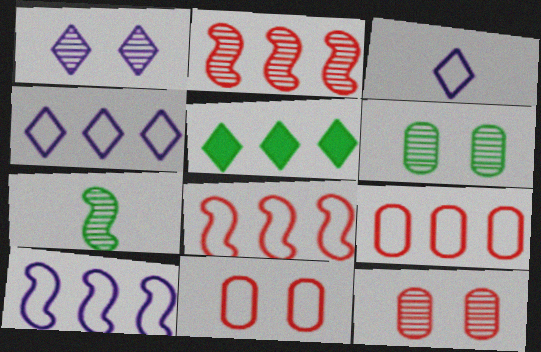[]